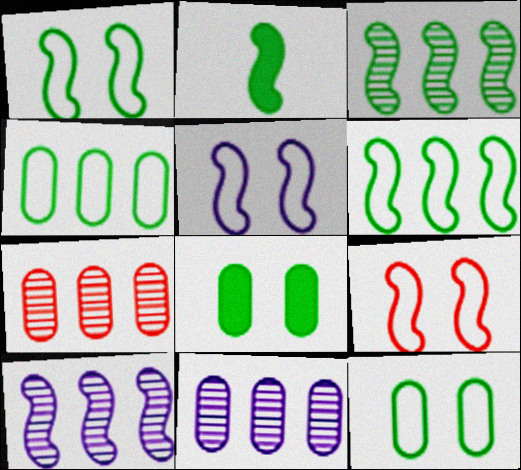[[1, 2, 3], 
[1, 5, 9], 
[2, 9, 10]]